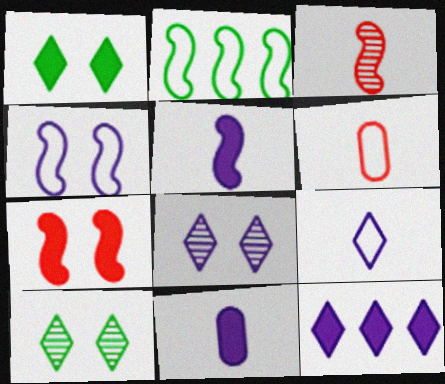[[8, 9, 12]]